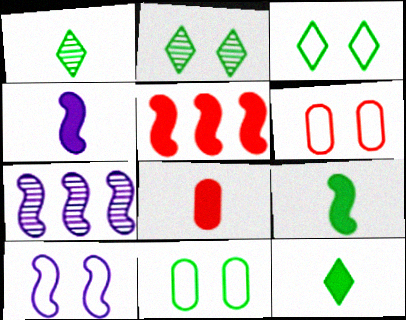[[3, 6, 10], 
[3, 7, 8], 
[4, 7, 10], 
[4, 8, 12], 
[6, 7, 12]]